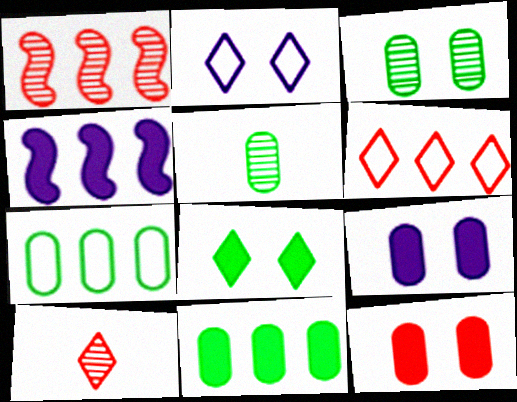[]